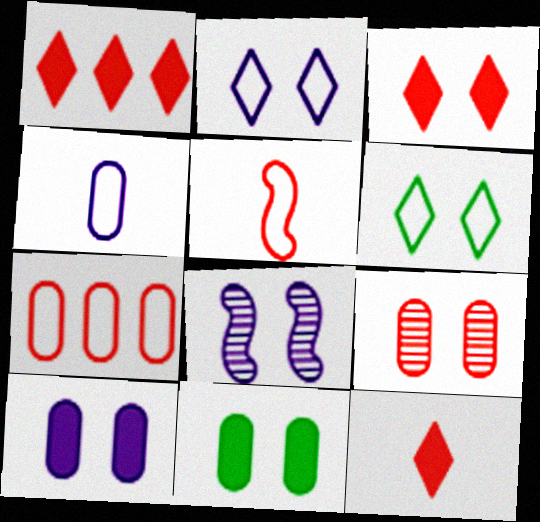[[1, 3, 12], 
[1, 5, 9], 
[2, 8, 10]]